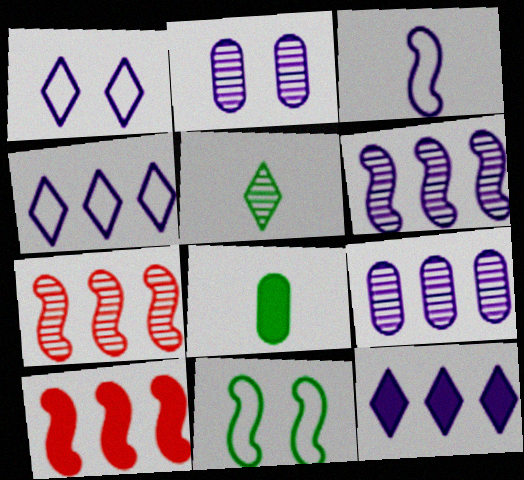[[1, 7, 8], 
[2, 3, 12], 
[2, 5, 7]]